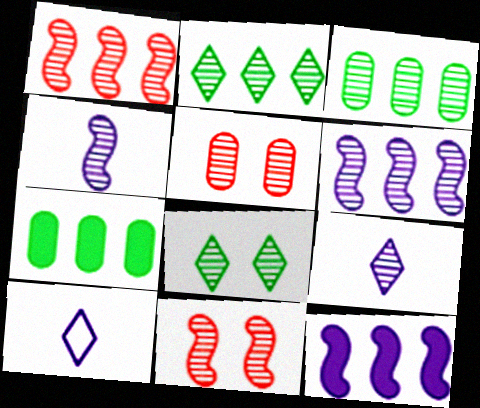[[2, 4, 5], 
[3, 9, 11], 
[7, 10, 11]]